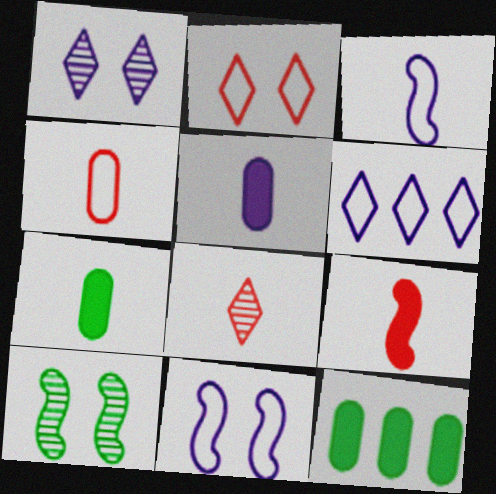[[3, 7, 8], 
[4, 8, 9], 
[8, 11, 12]]